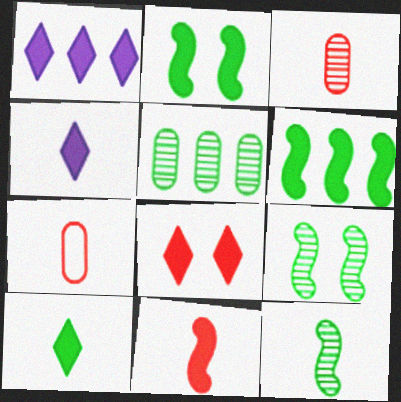[[1, 7, 9], 
[1, 8, 10], 
[4, 7, 12]]